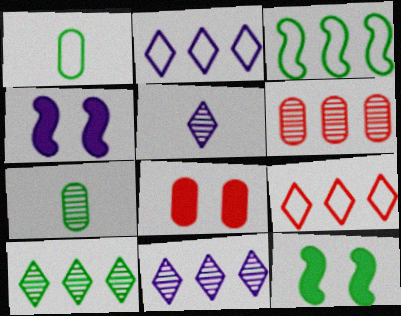[[1, 10, 12], 
[3, 5, 8], 
[4, 7, 9]]